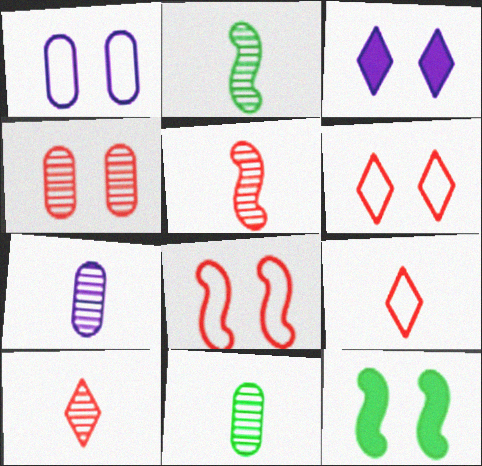[[2, 7, 10]]